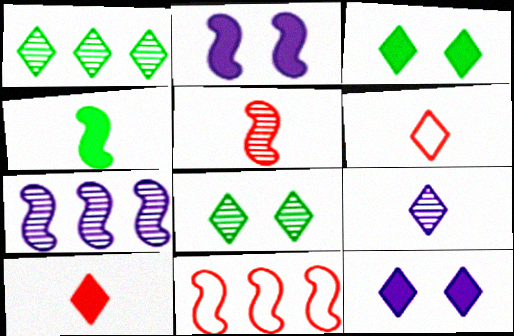[[1, 6, 12]]